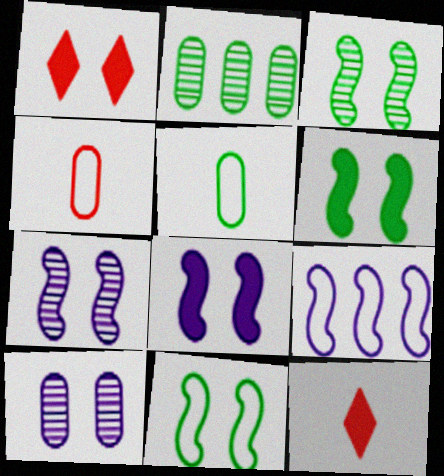[[1, 10, 11], 
[3, 6, 11]]